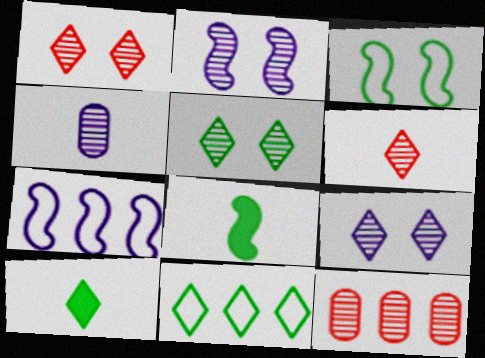[[1, 5, 9], 
[5, 10, 11]]